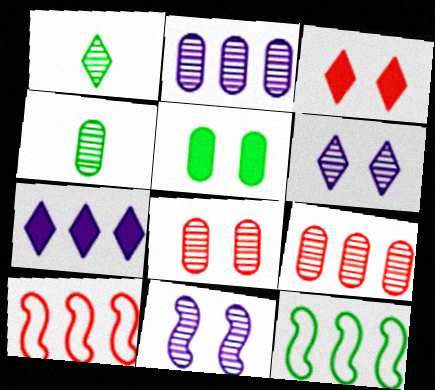[[1, 5, 12], 
[1, 9, 11], 
[2, 4, 8], 
[7, 9, 12]]